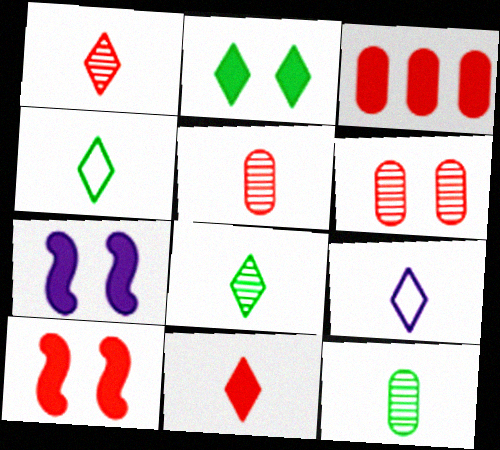[[3, 10, 11], 
[8, 9, 11]]